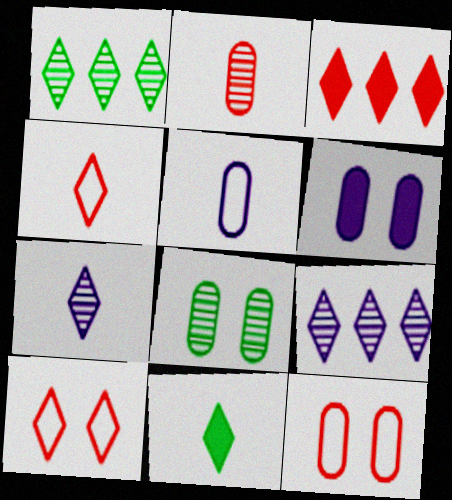[[4, 7, 11], 
[6, 8, 12], 
[9, 10, 11]]